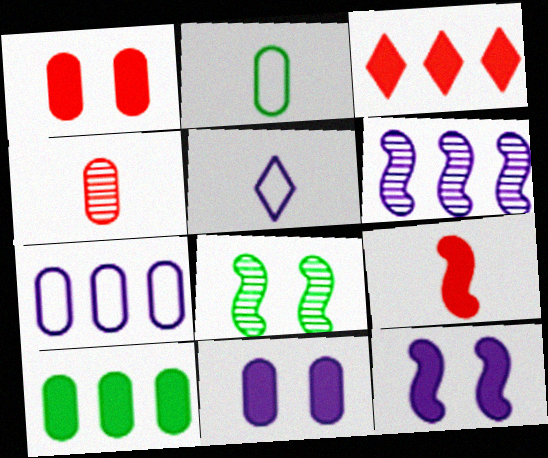[[1, 3, 9], 
[5, 6, 11]]